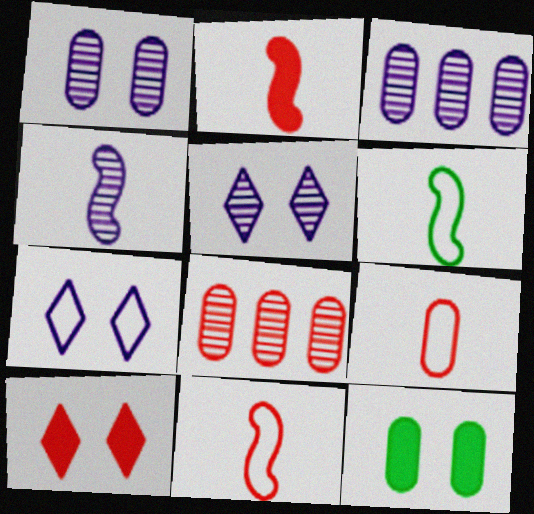[[2, 4, 6], 
[3, 4, 5], 
[3, 6, 10], 
[3, 9, 12], 
[8, 10, 11]]